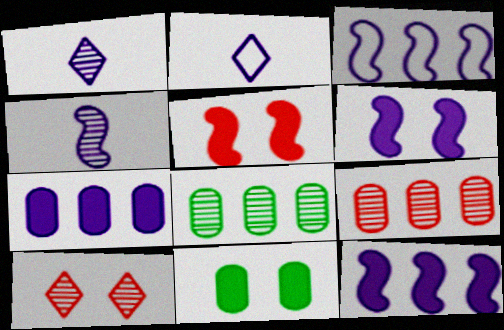[[2, 5, 8], 
[3, 4, 6], 
[4, 8, 10]]